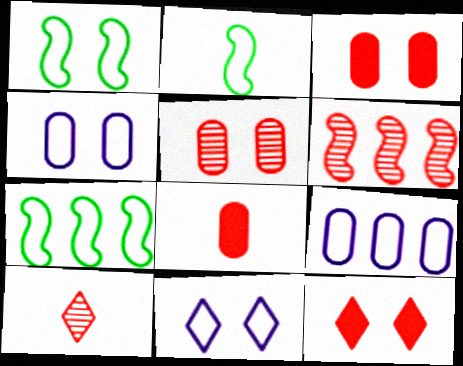[[1, 2, 7], 
[5, 6, 10]]